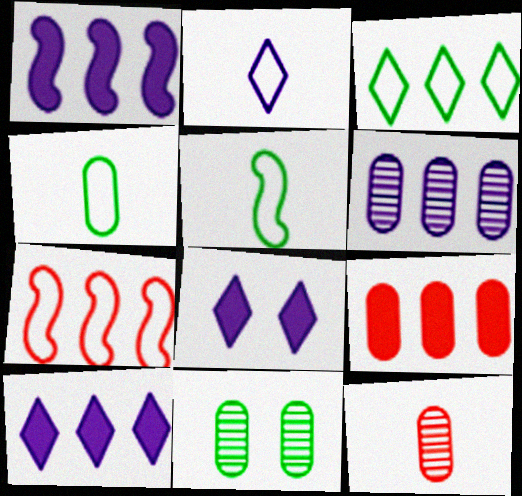[[6, 11, 12]]